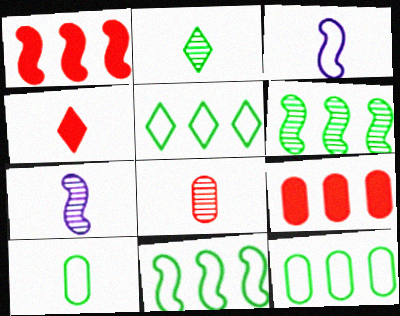[[2, 7, 8], 
[4, 7, 10], 
[5, 11, 12]]